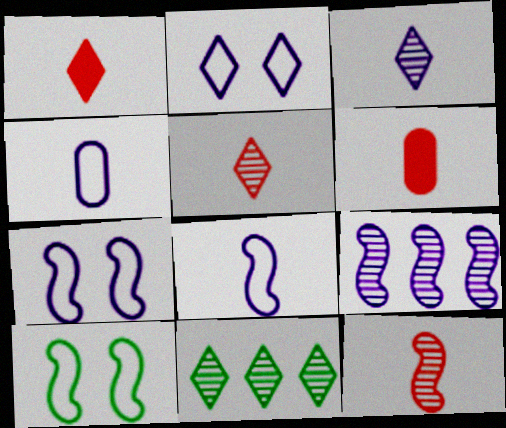[[1, 2, 11], 
[6, 7, 11]]